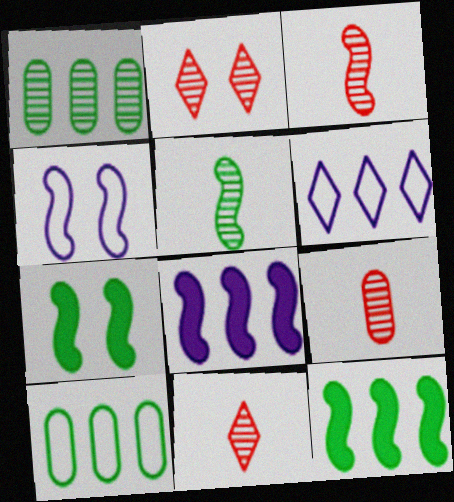[[3, 4, 12], 
[3, 9, 11], 
[6, 7, 9]]